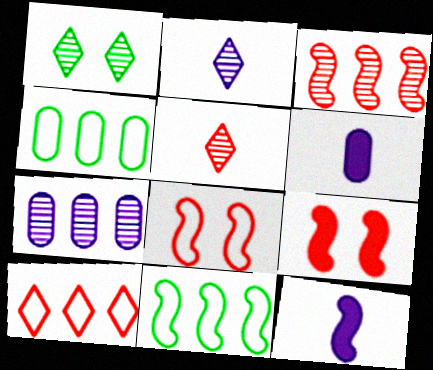[[2, 4, 9]]